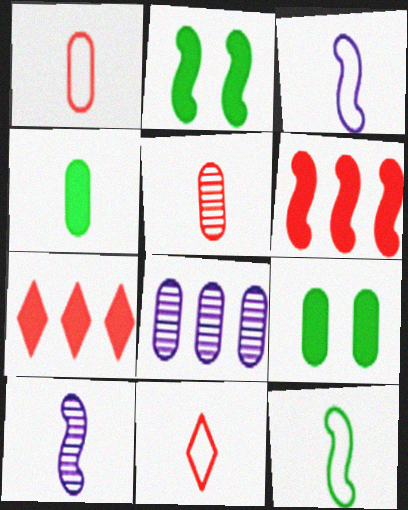[[1, 8, 9], 
[2, 8, 11], 
[4, 10, 11]]